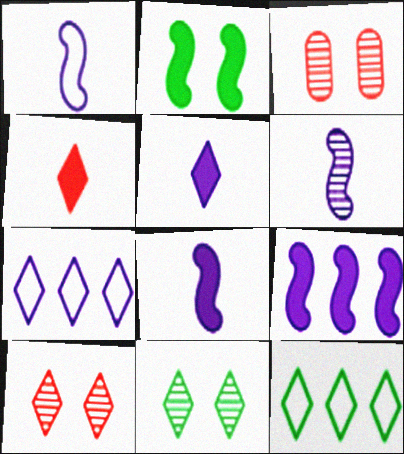[[1, 6, 8], 
[3, 8, 12], 
[4, 7, 11], 
[5, 10, 12]]